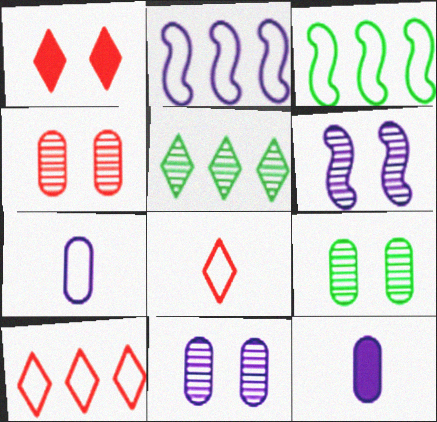[[4, 9, 11]]